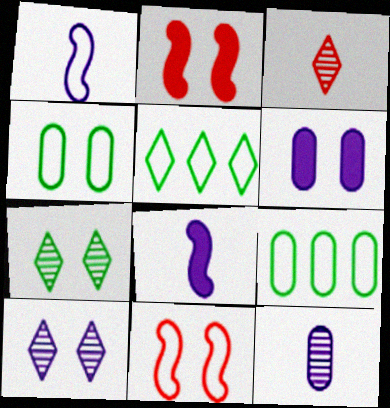[[2, 4, 10], 
[2, 5, 12], 
[6, 7, 11]]